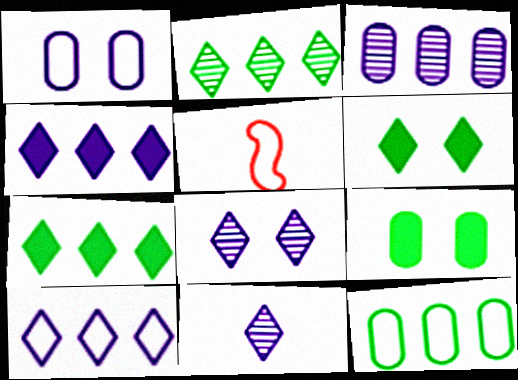[[3, 5, 6]]